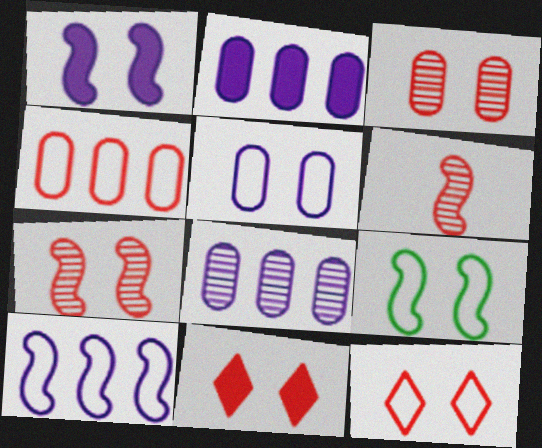[[1, 7, 9], 
[4, 6, 11], 
[5, 9, 12]]